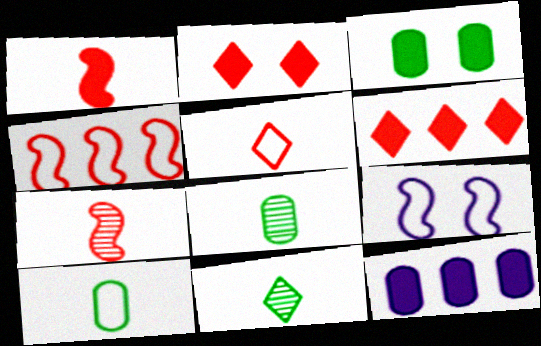[[6, 8, 9]]